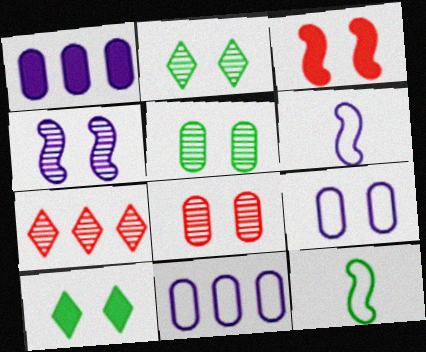[[2, 3, 9], 
[2, 4, 8]]